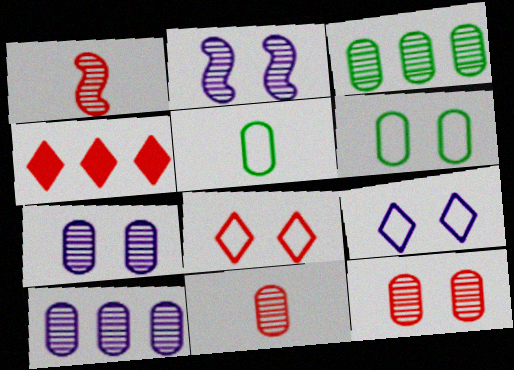[[2, 4, 5], 
[3, 7, 11]]